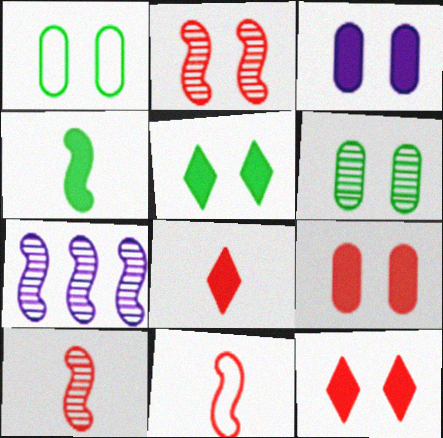[[1, 7, 8]]